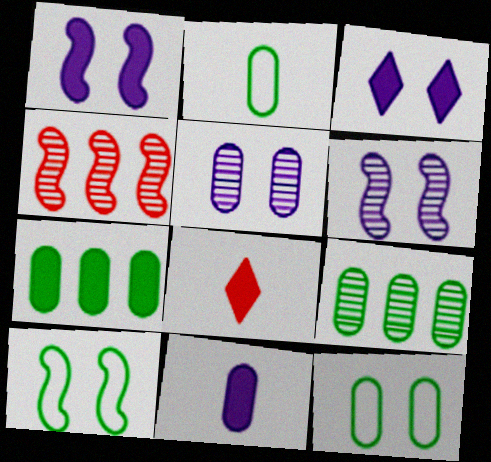[[1, 7, 8], 
[2, 3, 4]]